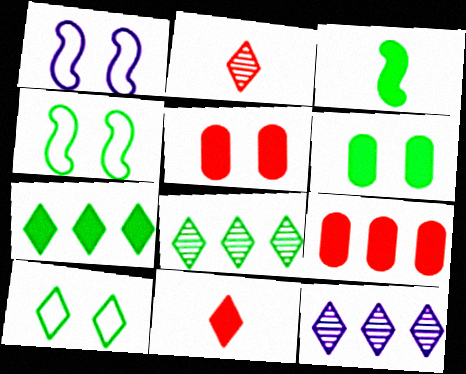[[3, 6, 7], 
[10, 11, 12]]